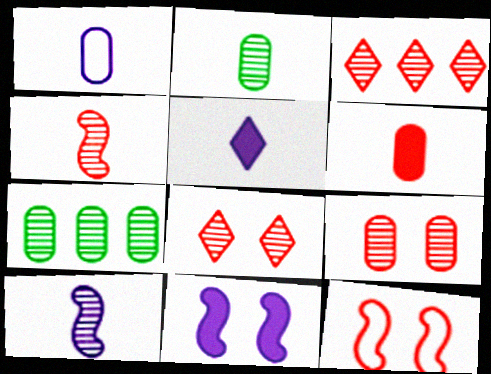[[1, 2, 6], 
[1, 5, 10], 
[3, 4, 9], 
[3, 6, 12], 
[5, 7, 12], 
[7, 8, 10]]